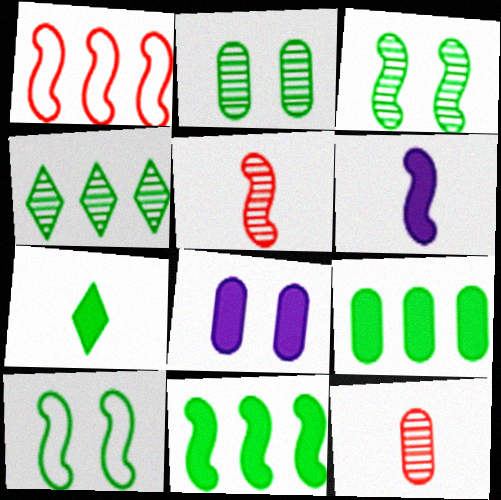[[1, 3, 6]]